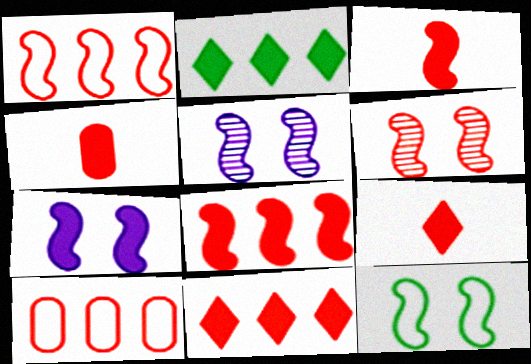[[1, 3, 6], 
[2, 4, 7], 
[3, 4, 9], 
[6, 7, 12], 
[6, 9, 10]]